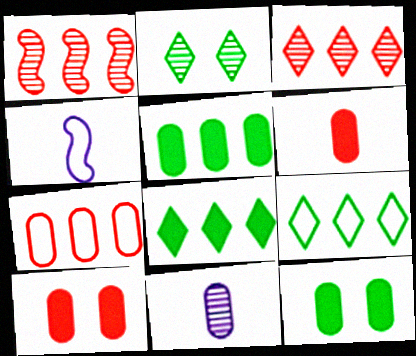[[1, 2, 11], 
[3, 4, 12], 
[7, 11, 12]]